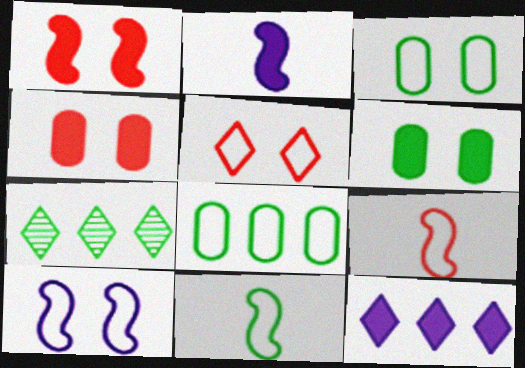[[3, 5, 10], 
[6, 7, 11]]